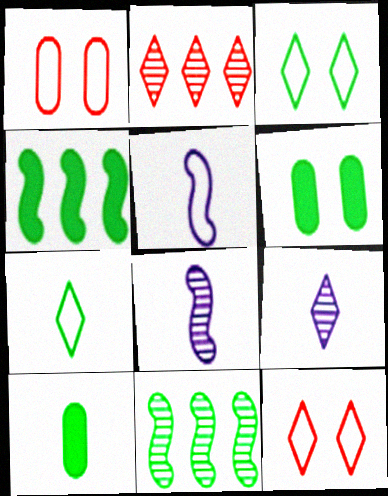[[1, 4, 9], 
[2, 5, 6], 
[3, 10, 11], 
[6, 7, 11]]